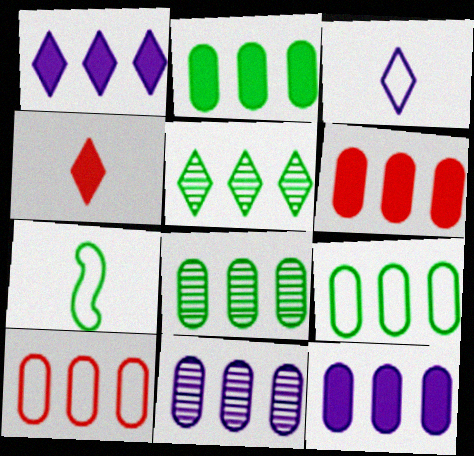[[2, 6, 12], 
[2, 8, 9], 
[2, 10, 11], 
[6, 9, 11], 
[8, 10, 12]]